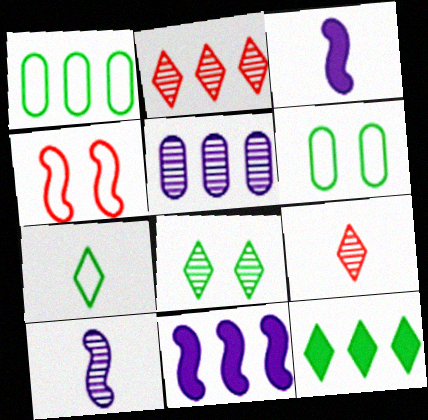[[1, 2, 11], 
[2, 3, 6], 
[6, 9, 11], 
[7, 8, 12]]